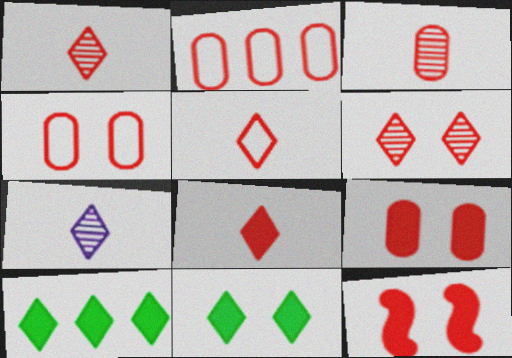[[1, 2, 12], 
[1, 5, 8], 
[2, 3, 9], 
[4, 6, 12]]